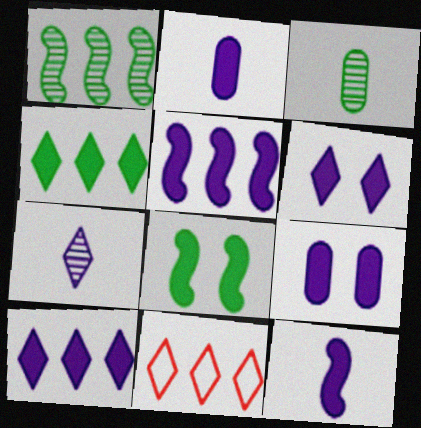[[2, 5, 6], 
[9, 10, 12]]